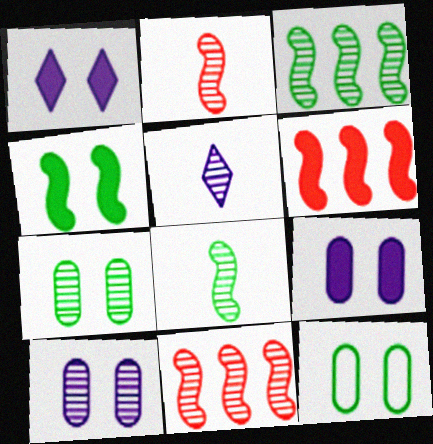[[5, 6, 12], 
[5, 7, 11]]